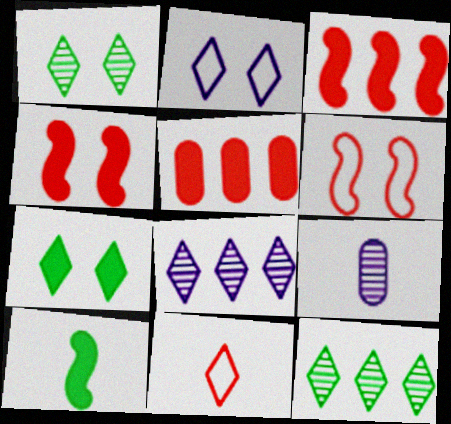[[7, 8, 11], 
[9, 10, 11]]